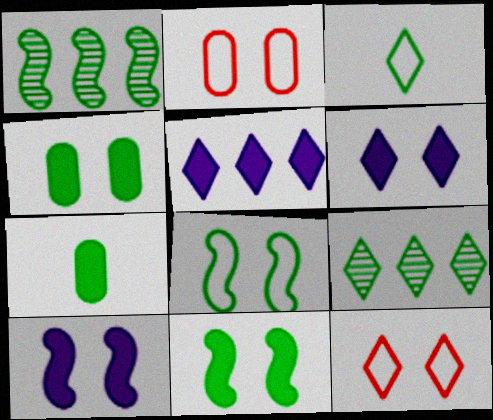[[1, 3, 4], 
[7, 8, 9]]